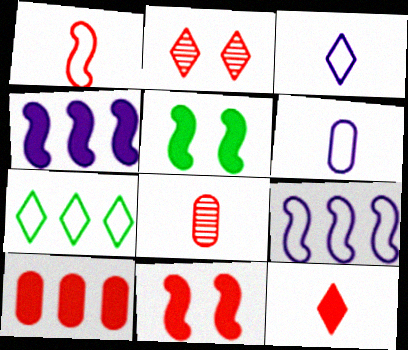[[1, 2, 10], 
[1, 8, 12], 
[10, 11, 12]]